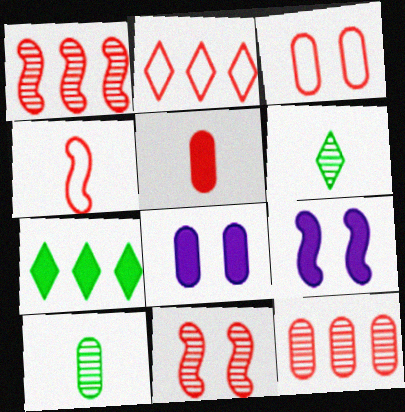[[2, 3, 4], 
[2, 5, 11], 
[2, 9, 10], 
[3, 5, 12], 
[5, 7, 9]]